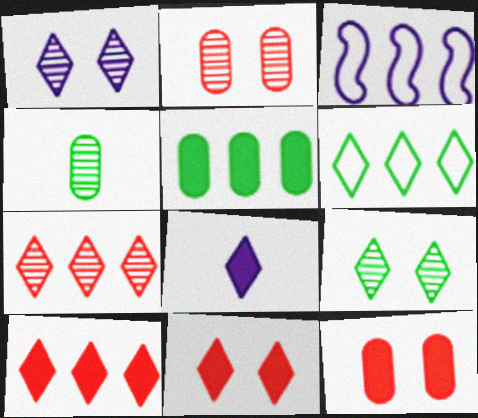[[3, 4, 11], 
[3, 5, 7]]